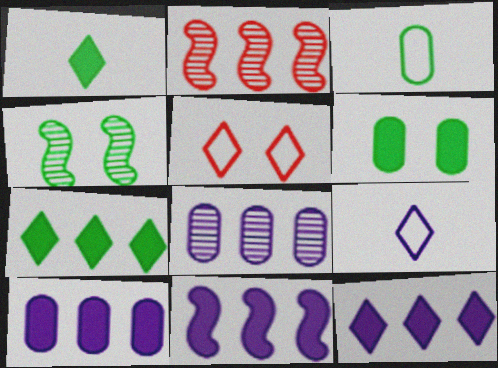[[2, 6, 9], 
[3, 4, 7], 
[10, 11, 12]]